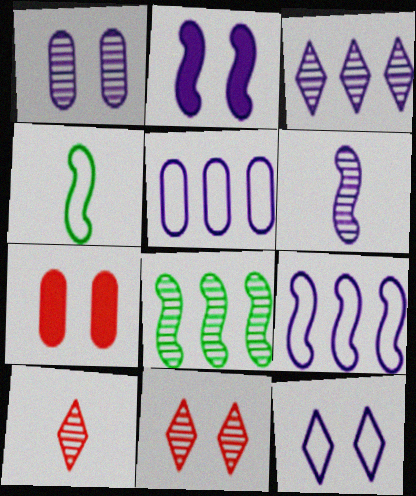[[1, 2, 12], 
[1, 3, 6], 
[1, 8, 10], 
[2, 6, 9], 
[3, 4, 7]]